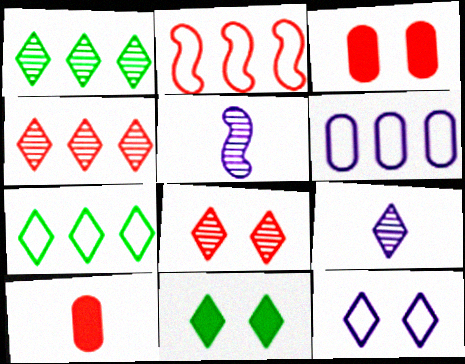[[1, 8, 9], 
[2, 6, 7], 
[2, 8, 10], 
[3, 5, 7], 
[8, 11, 12]]